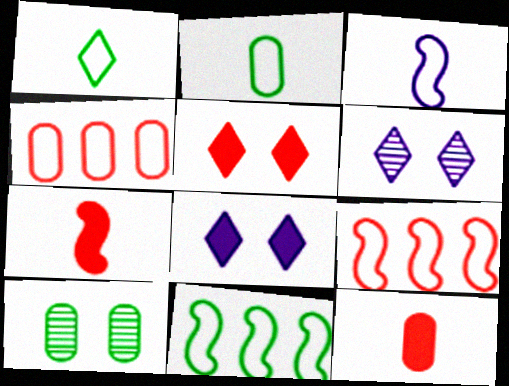[[6, 11, 12]]